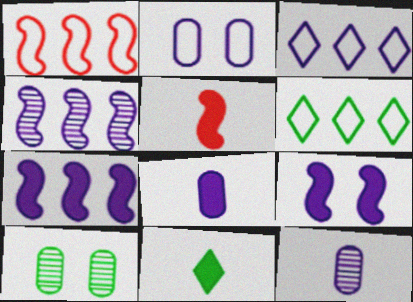[[3, 5, 10], 
[3, 9, 12], 
[5, 8, 11]]